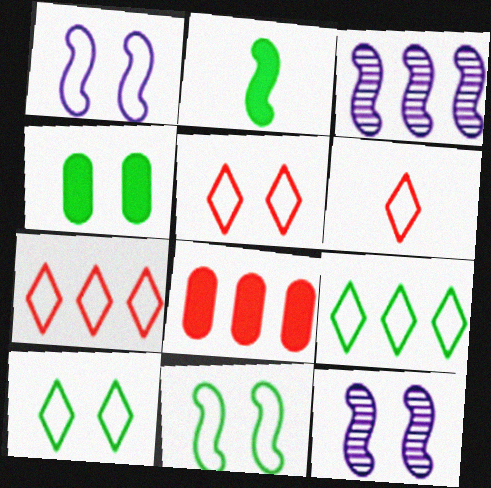[[3, 4, 6], 
[3, 8, 9], 
[4, 5, 12], 
[5, 6, 7]]